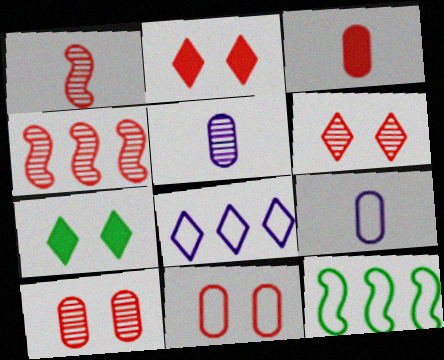[[2, 5, 12], 
[4, 7, 9]]